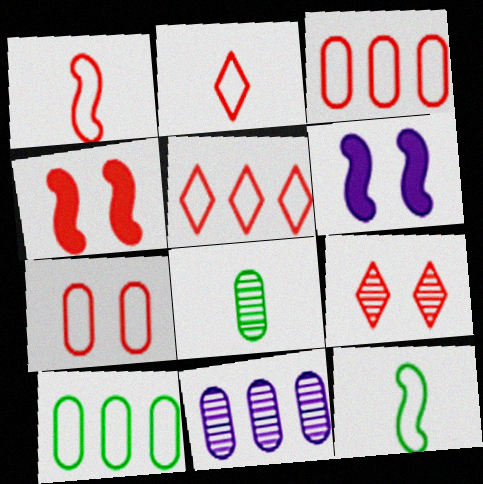[[1, 5, 7], 
[4, 7, 9], 
[5, 6, 8]]